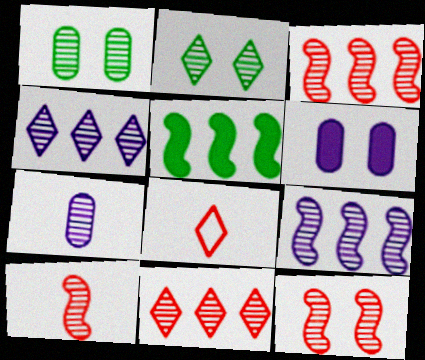[[1, 4, 10], 
[2, 3, 7], 
[3, 10, 12]]